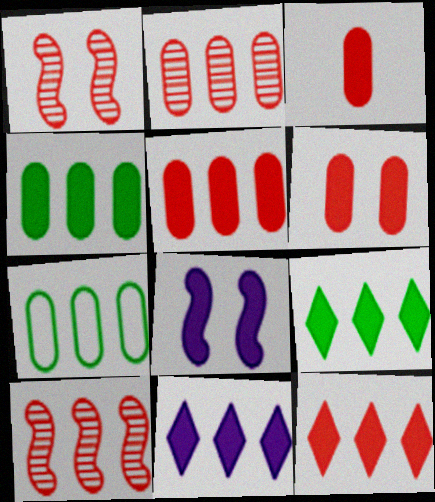[[3, 5, 6], 
[3, 8, 9], 
[7, 10, 11], 
[9, 11, 12]]